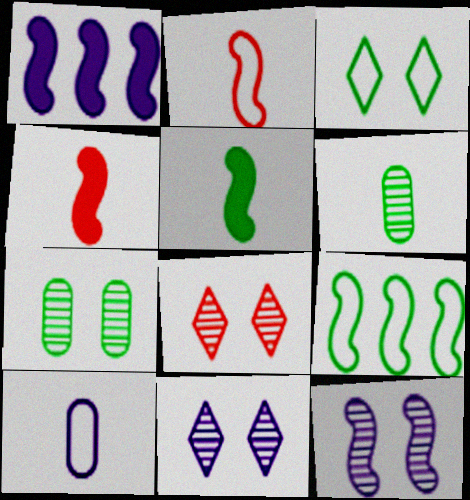[[1, 10, 11], 
[4, 9, 12], 
[7, 8, 12]]